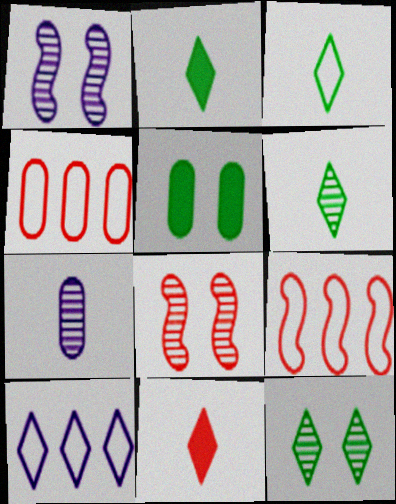[[1, 2, 4], 
[2, 3, 6], 
[4, 5, 7], 
[4, 8, 11], 
[10, 11, 12]]